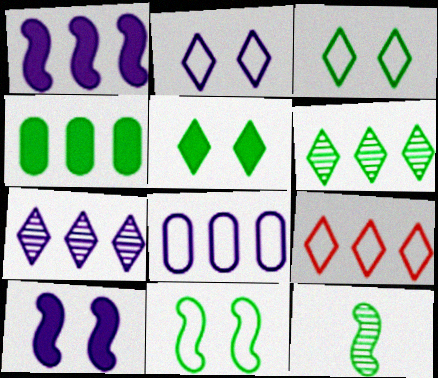[[1, 7, 8], 
[3, 4, 12]]